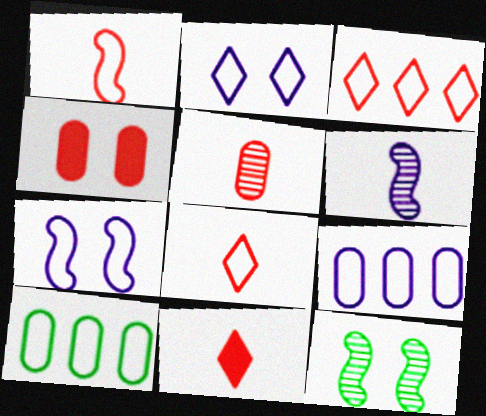[[1, 2, 10], 
[1, 5, 11], 
[2, 4, 12], 
[7, 8, 10], 
[9, 11, 12]]